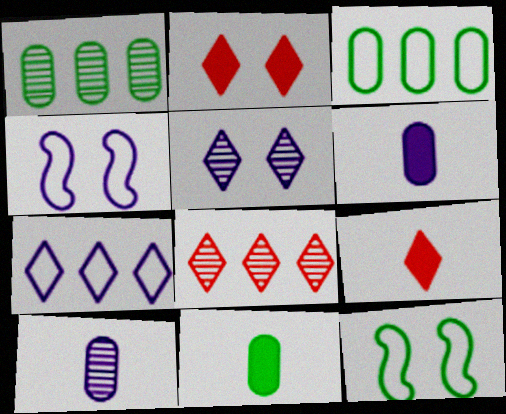[[1, 4, 9], 
[4, 8, 11], 
[6, 8, 12]]